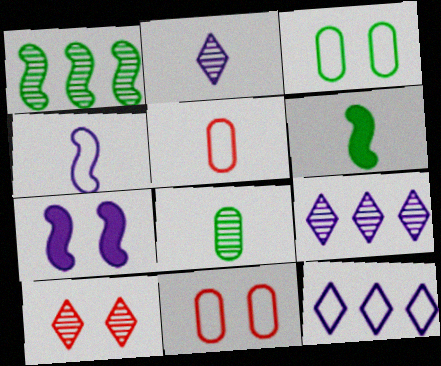[[2, 5, 6], 
[3, 7, 10], 
[6, 9, 11]]